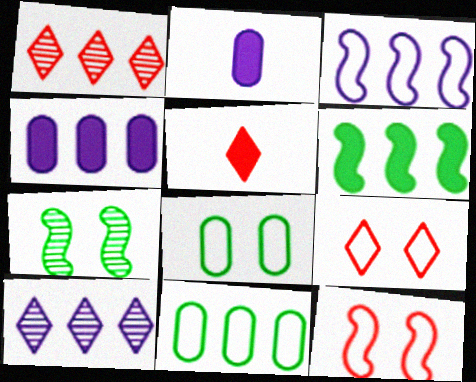[[1, 5, 9], 
[3, 4, 10]]